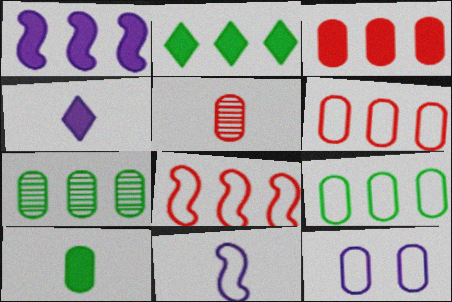[[1, 2, 3]]